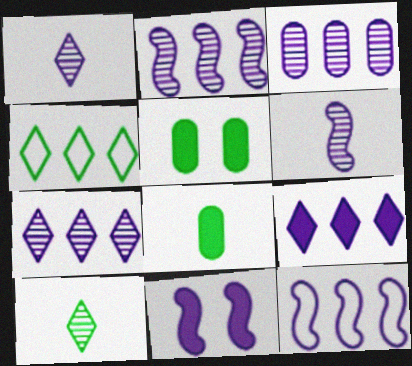[[2, 3, 7], 
[3, 9, 12], 
[6, 11, 12]]